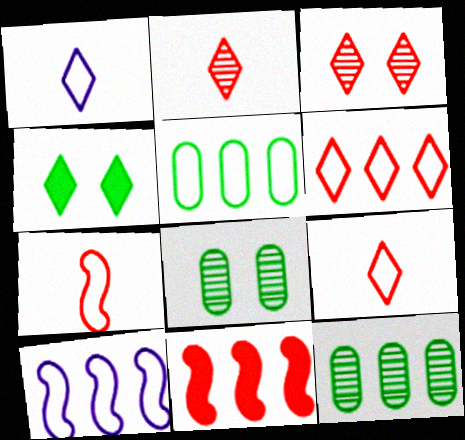[[1, 8, 11], 
[5, 6, 10]]